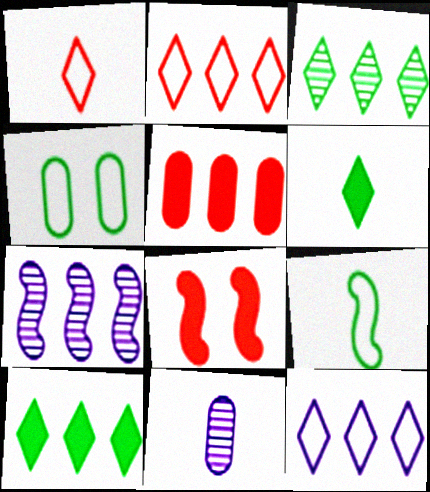[[4, 5, 11], 
[7, 8, 9]]